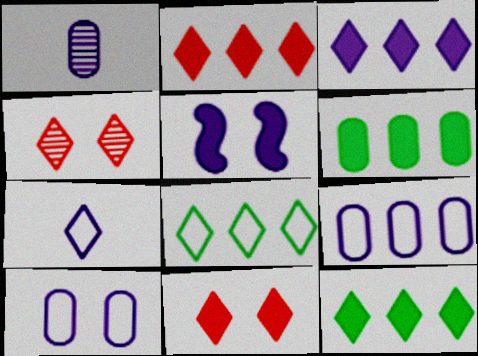[[2, 3, 12], 
[4, 7, 12]]